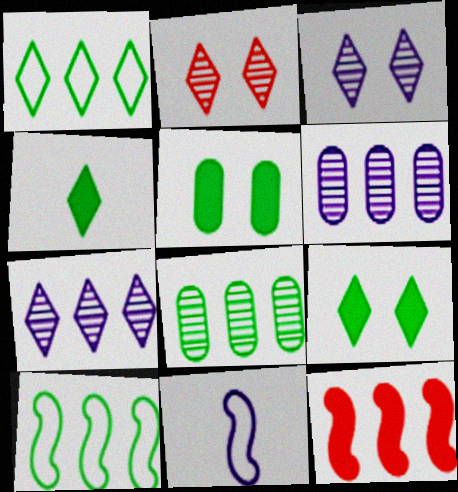[[1, 6, 12]]